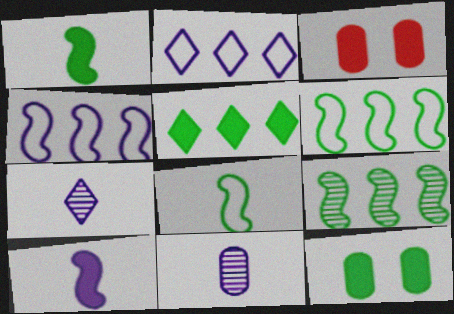[[1, 5, 12], 
[3, 5, 10], 
[3, 6, 7]]